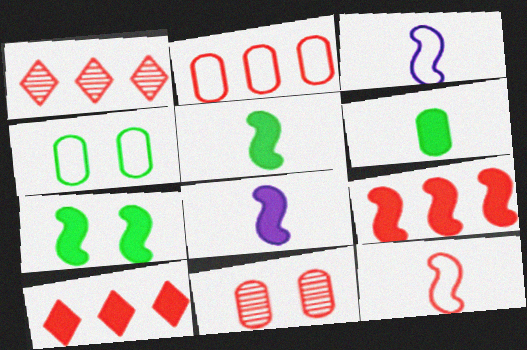[[1, 2, 9], 
[1, 4, 8], 
[7, 8, 9], 
[10, 11, 12]]